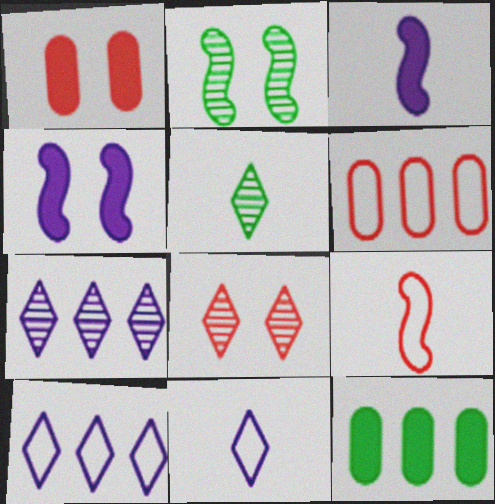[[4, 5, 6], 
[5, 7, 8]]